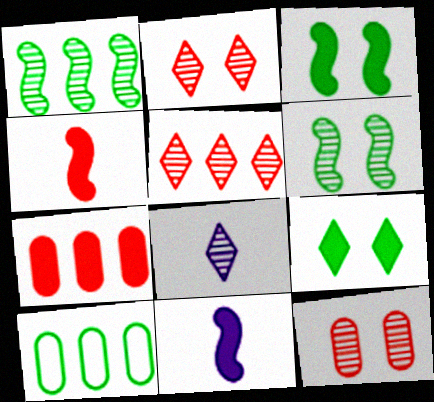[[1, 8, 12], 
[2, 10, 11], 
[7, 9, 11]]